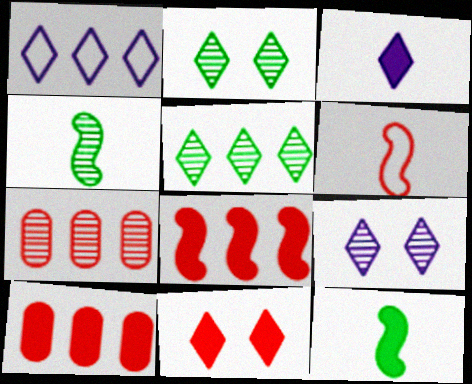[[1, 3, 9], 
[4, 7, 9], 
[6, 7, 11]]